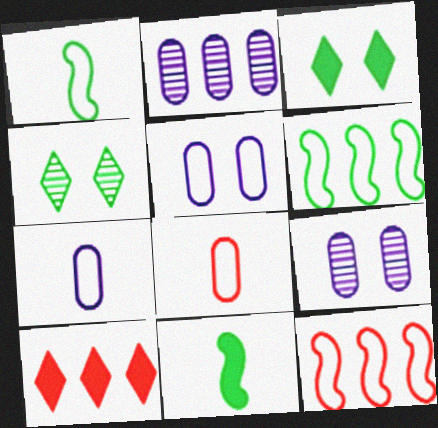[[1, 9, 10], 
[2, 6, 10]]